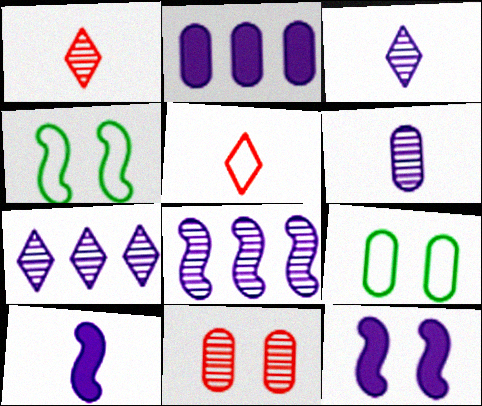[[1, 2, 4]]